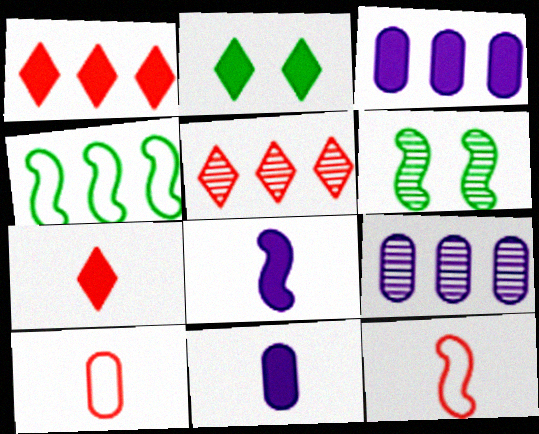[[1, 4, 9], 
[2, 9, 12], 
[3, 4, 5]]